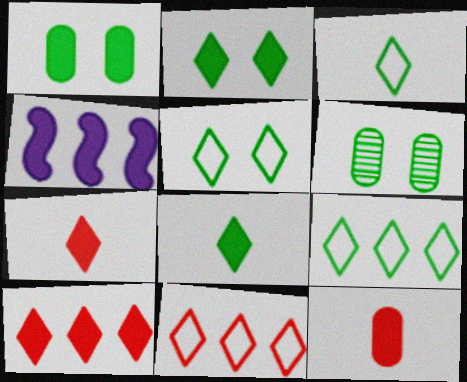[[1, 4, 7], 
[2, 4, 12], 
[3, 5, 9]]